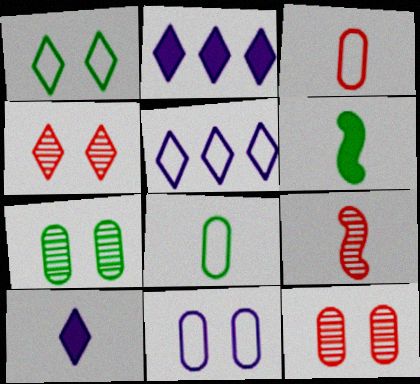[[5, 6, 12], 
[8, 9, 10]]